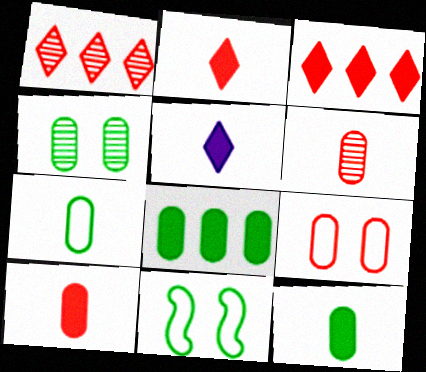[[4, 7, 8]]